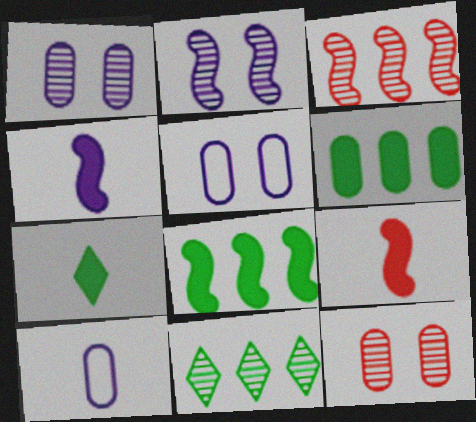[[3, 5, 7], 
[5, 9, 11], 
[6, 10, 12]]